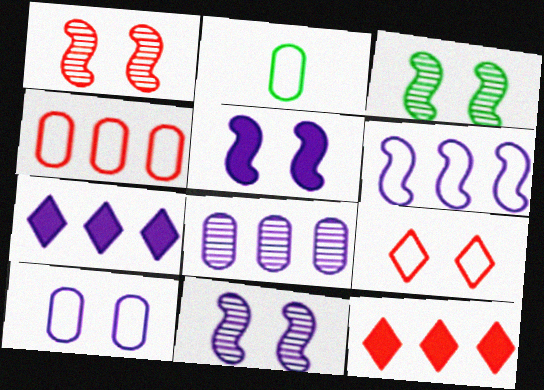[[1, 2, 7], 
[1, 3, 11], 
[2, 4, 10], 
[2, 6, 9], 
[2, 11, 12], 
[6, 7, 8]]